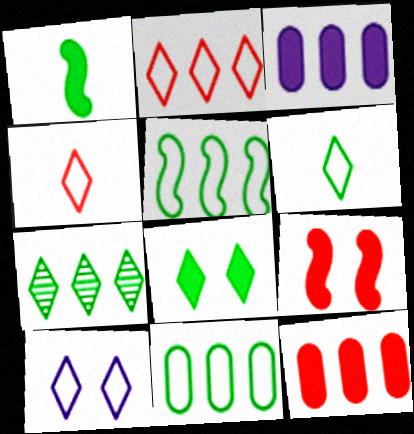[[2, 6, 10], 
[6, 7, 8]]